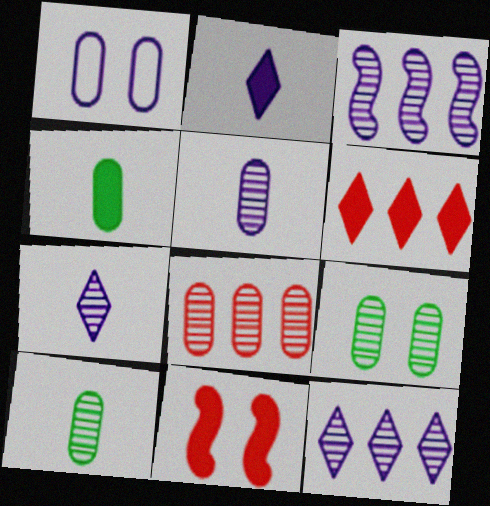[[1, 2, 3], 
[1, 4, 8], 
[5, 8, 9]]